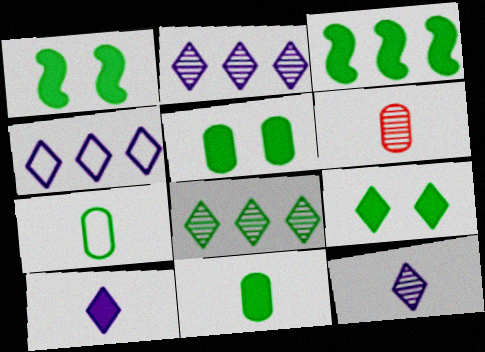[[1, 4, 6], 
[1, 5, 9], 
[1, 7, 8], 
[3, 9, 11]]